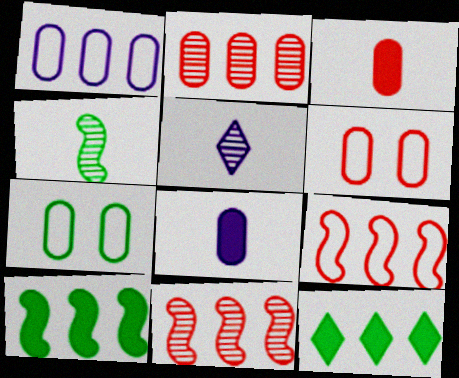[[1, 11, 12], 
[2, 3, 6], 
[2, 7, 8], 
[4, 7, 12], 
[5, 6, 10]]